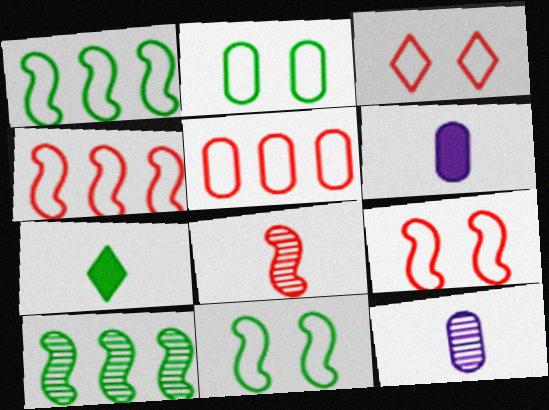[[2, 7, 10], 
[3, 6, 10]]